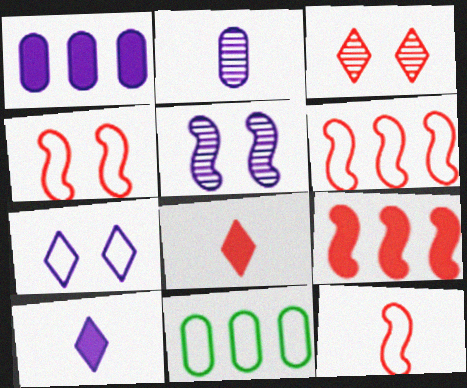[[4, 6, 12], 
[5, 8, 11], 
[7, 11, 12]]